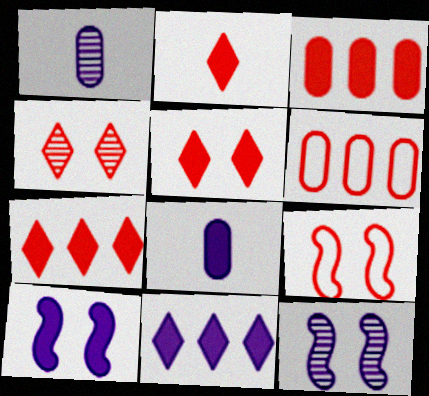[[2, 5, 7], 
[8, 10, 11]]